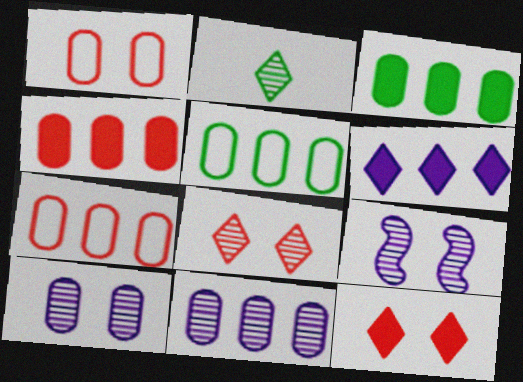[[3, 7, 11], 
[4, 5, 11]]